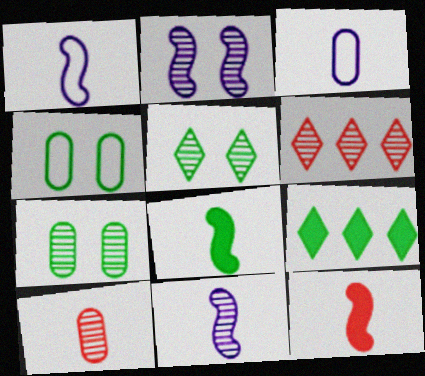[[6, 7, 11]]